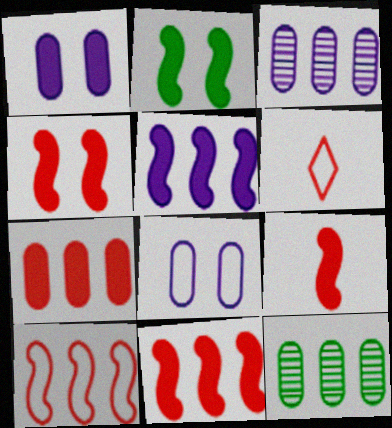[[2, 3, 6], 
[2, 5, 9], 
[4, 9, 11]]